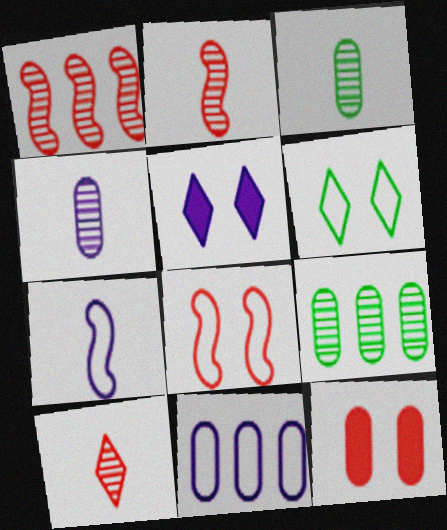[[3, 11, 12]]